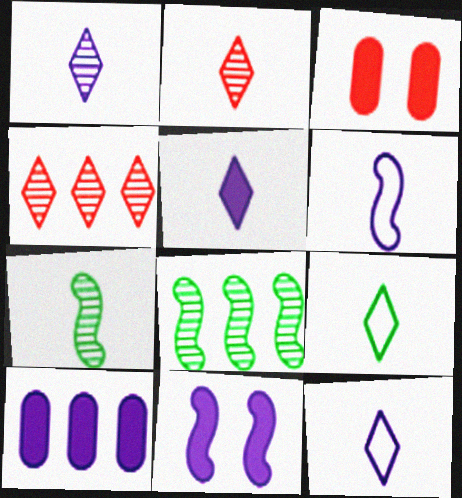[[1, 5, 12], 
[2, 5, 9], 
[3, 8, 12], 
[5, 10, 11]]